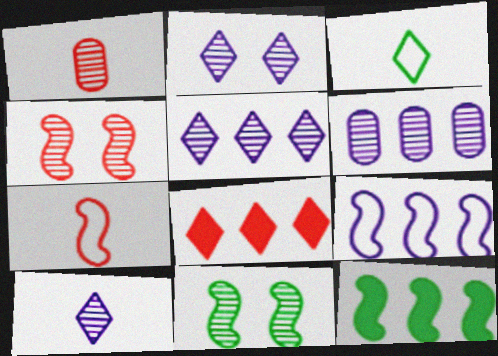[[1, 5, 11], 
[2, 3, 8], 
[2, 5, 10]]